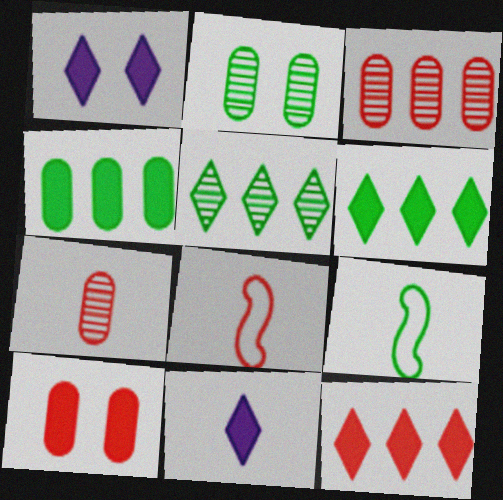[[1, 3, 9], 
[2, 6, 9], 
[7, 9, 11]]